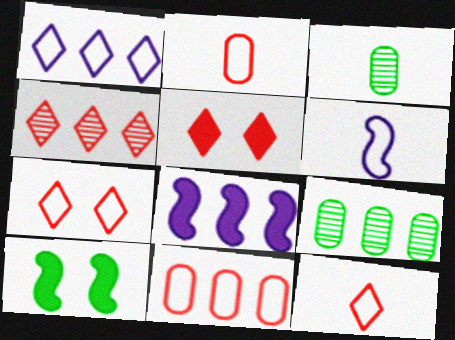[[3, 7, 8], 
[4, 5, 12], 
[5, 6, 9]]